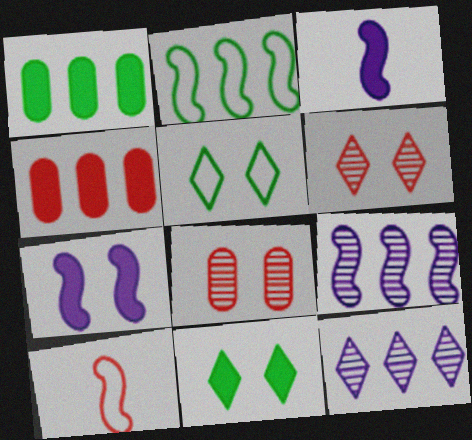[[2, 4, 12], 
[3, 4, 11], 
[4, 6, 10], 
[5, 7, 8]]